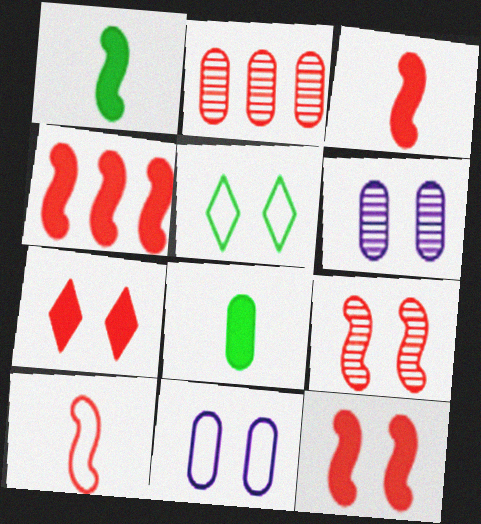[[2, 7, 10], 
[2, 8, 11], 
[3, 4, 12], 
[4, 9, 10], 
[5, 6, 12]]